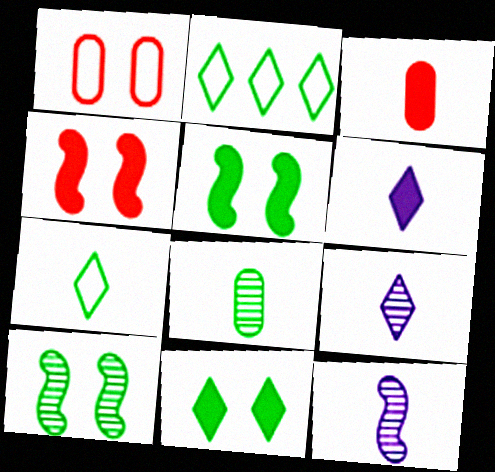[[2, 5, 8], 
[3, 7, 12]]